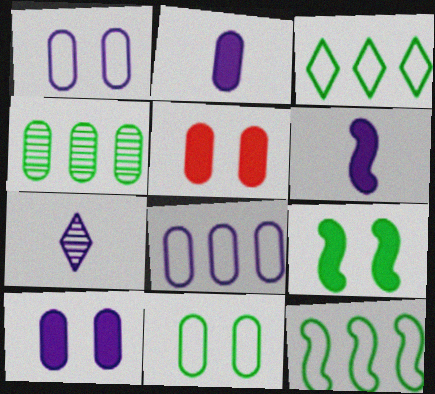[[5, 7, 12]]